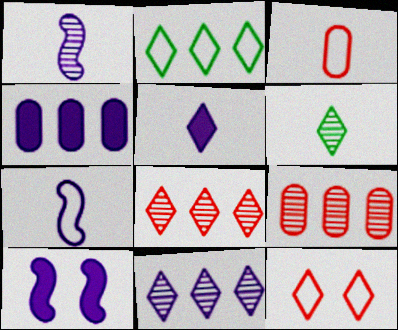[[4, 5, 10]]